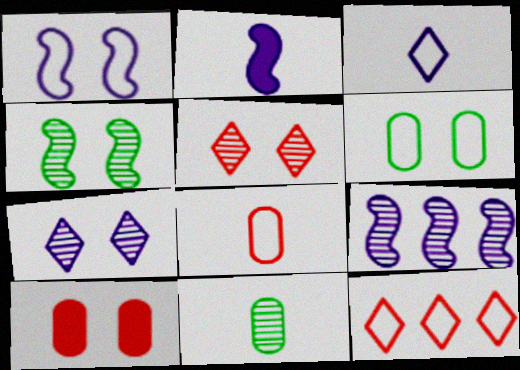[[1, 2, 9], 
[5, 9, 11]]